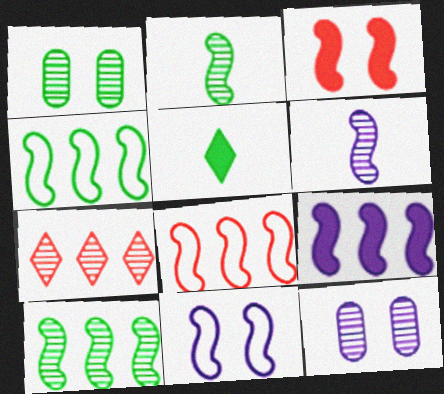[[1, 4, 5], 
[1, 6, 7], 
[2, 7, 12], 
[3, 4, 6], 
[5, 8, 12], 
[6, 9, 11], 
[8, 9, 10]]